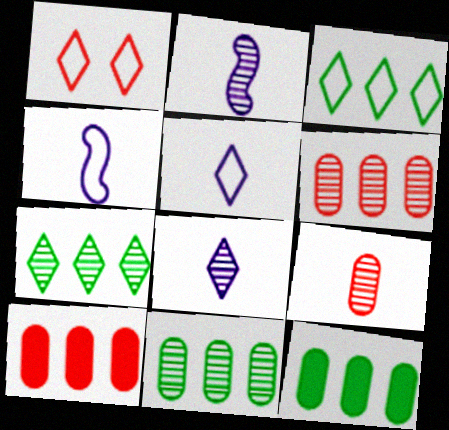[[1, 2, 12], 
[1, 3, 5]]